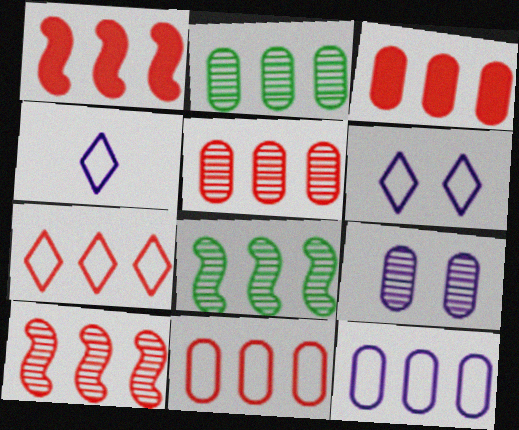[[1, 5, 7], 
[2, 3, 12], 
[3, 5, 11], 
[3, 7, 10]]